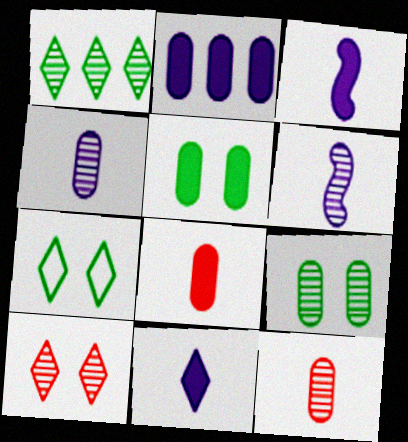[[2, 5, 8]]